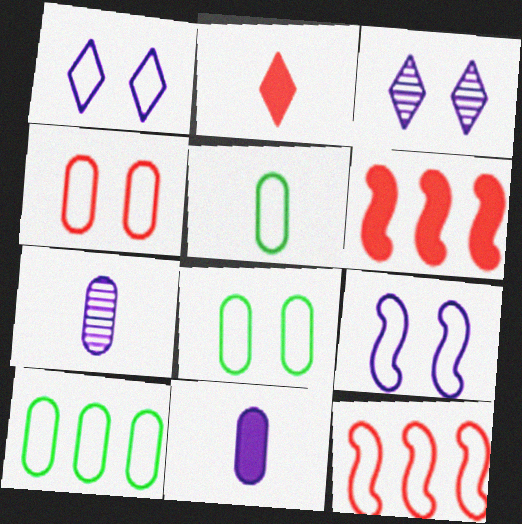[[1, 5, 12], 
[3, 5, 6], 
[5, 8, 10]]